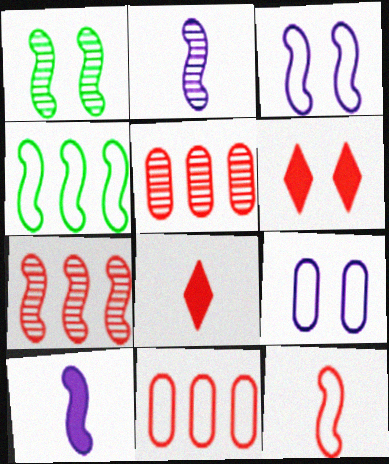[[1, 2, 7], 
[1, 6, 9], 
[3, 4, 12], 
[5, 6, 12]]